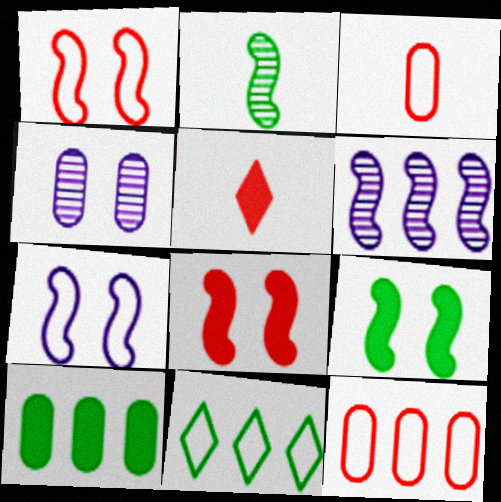[[3, 4, 10], 
[3, 7, 11]]